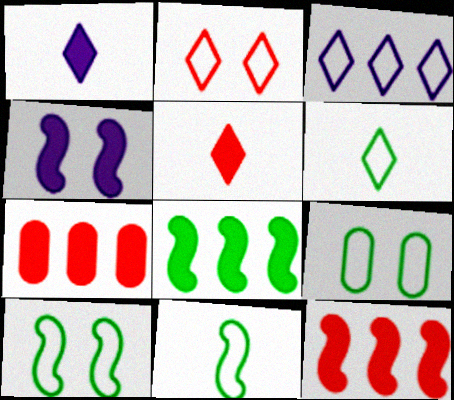[[2, 3, 6]]